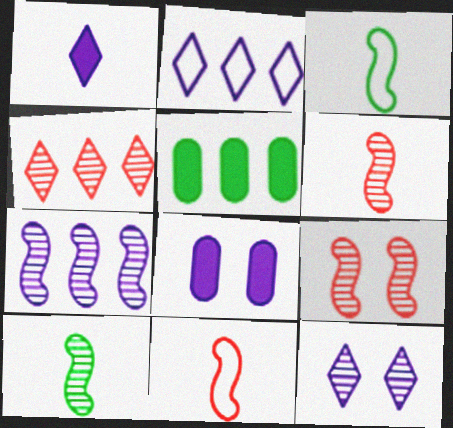[[1, 2, 12], 
[3, 4, 8], 
[5, 11, 12], 
[7, 9, 10]]